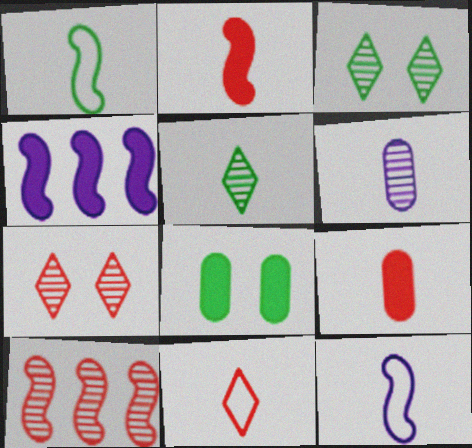[[3, 6, 10], 
[5, 9, 12]]